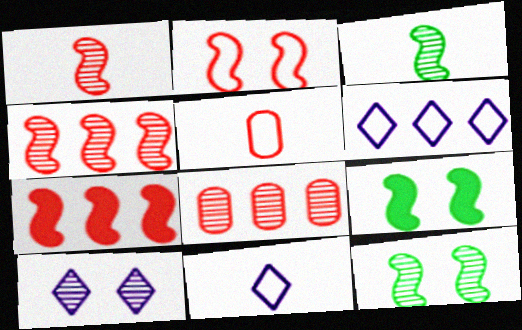[[1, 2, 7], 
[3, 8, 10], 
[8, 9, 11]]